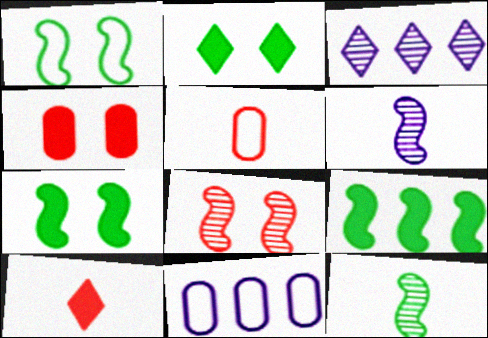[[1, 9, 12], 
[3, 5, 7]]